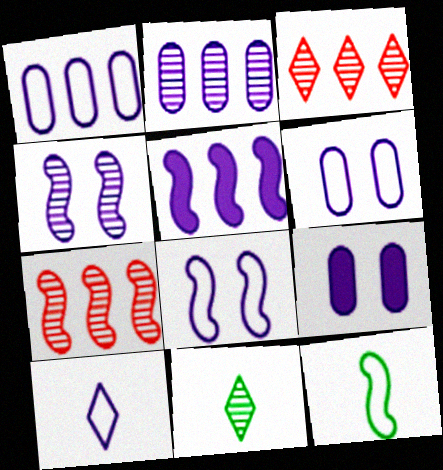[[1, 8, 10], 
[3, 9, 12]]